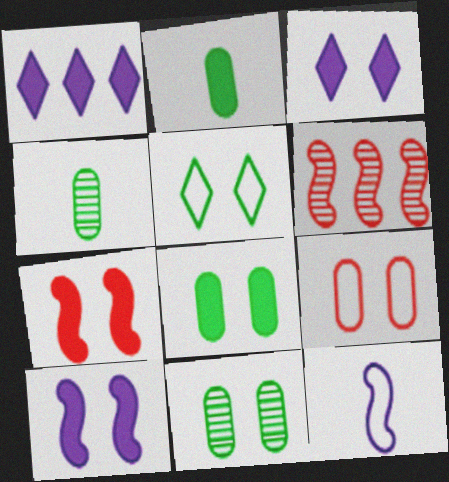[[1, 2, 7], 
[3, 7, 8]]